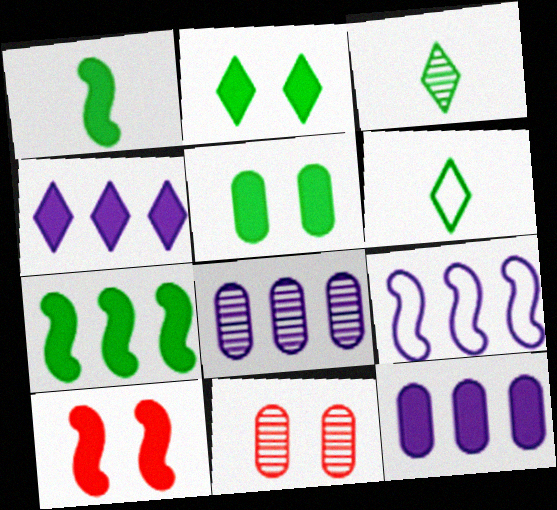[[4, 8, 9], 
[6, 8, 10]]